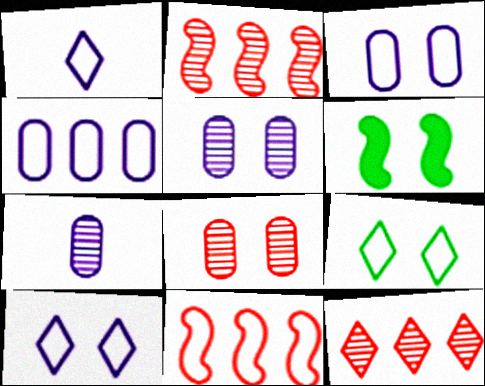[[6, 8, 10]]